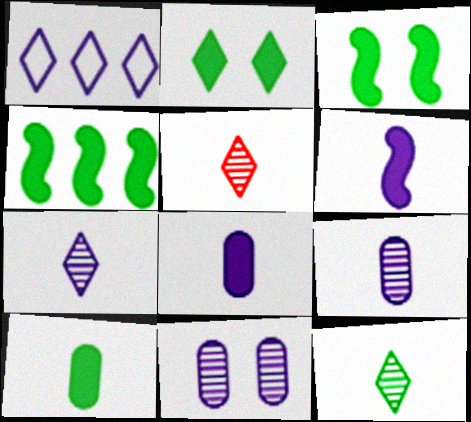[[1, 2, 5], 
[1, 6, 11], 
[2, 4, 10], 
[5, 7, 12]]